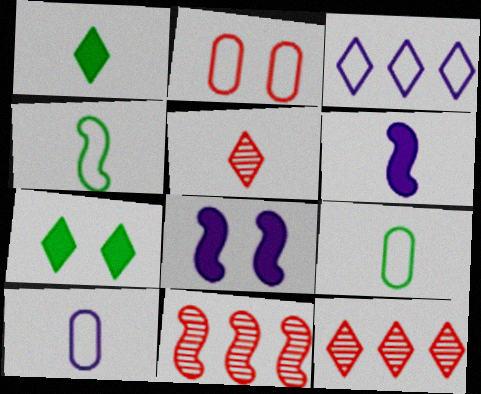[[2, 3, 4], 
[3, 5, 7], 
[4, 8, 11], 
[5, 6, 9], 
[7, 10, 11], 
[8, 9, 12]]